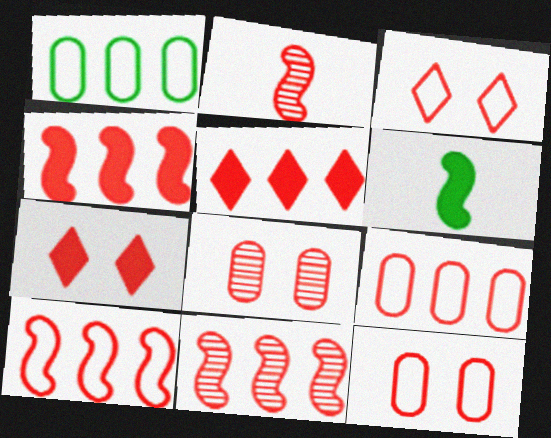[[2, 5, 12], 
[2, 7, 9], 
[4, 10, 11], 
[5, 9, 11]]